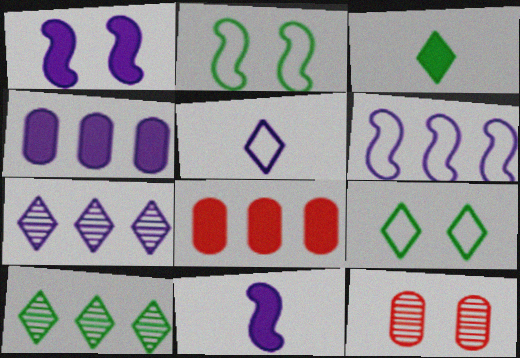[[1, 3, 8], 
[1, 9, 12], 
[3, 6, 12], 
[3, 9, 10], 
[4, 6, 7], 
[6, 8, 10]]